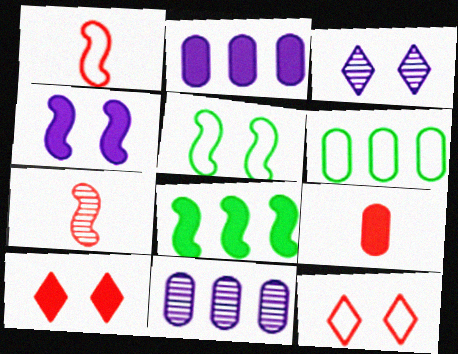[]